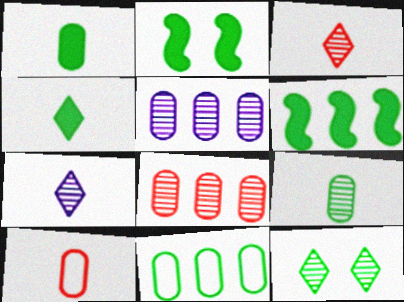[]